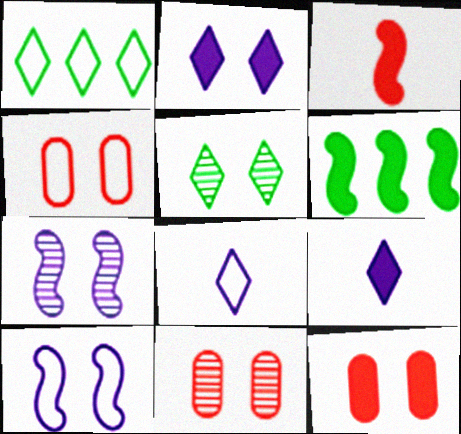[[4, 11, 12], 
[5, 7, 11], 
[5, 10, 12], 
[6, 8, 11], 
[6, 9, 12]]